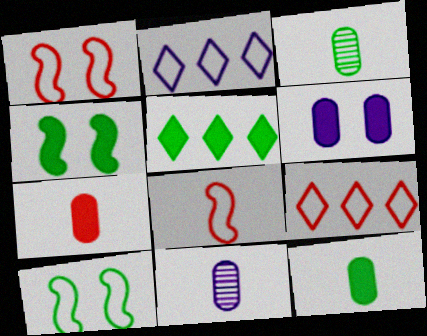[[1, 5, 11], 
[3, 5, 10], 
[4, 5, 12], 
[4, 9, 11]]